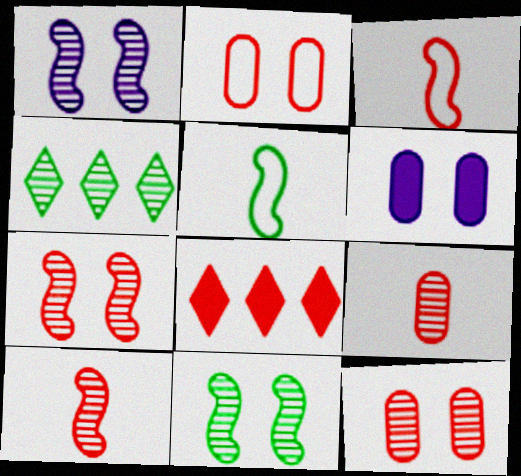[[1, 4, 9], 
[1, 7, 11], 
[2, 8, 10], 
[3, 4, 6], 
[3, 8, 12]]